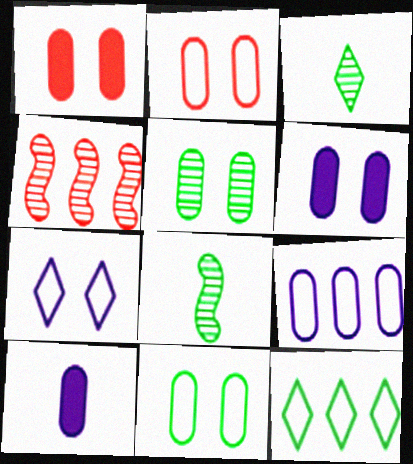[[2, 5, 6]]